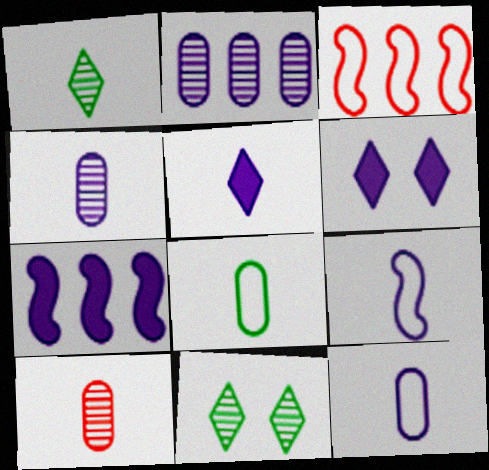[[2, 6, 9], 
[4, 5, 9]]